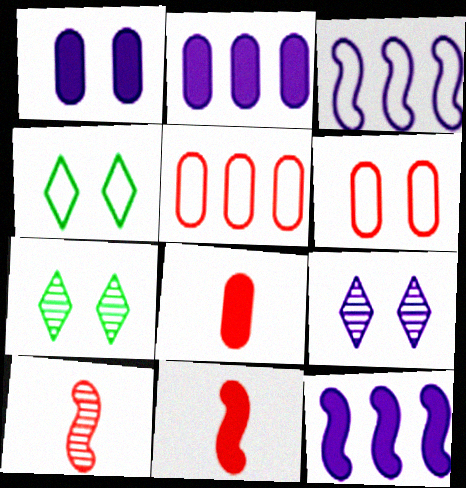[[2, 4, 10], 
[3, 7, 8]]